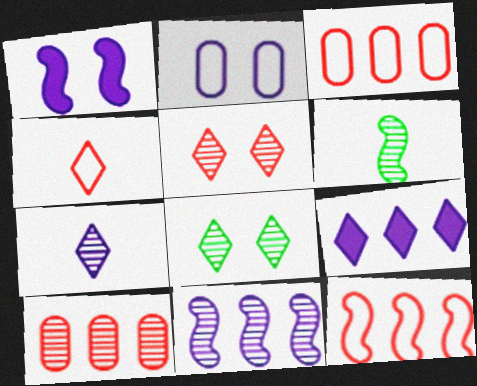[[1, 6, 12], 
[4, 8, 9]]